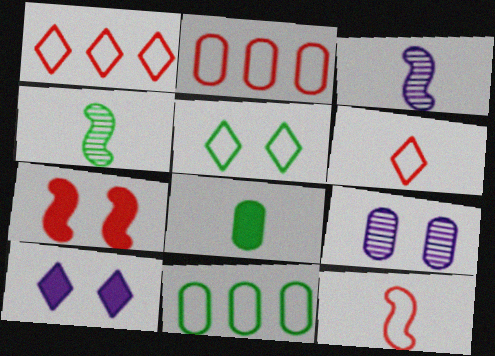[[2, 4, 10], 
[2, 8, 9], 
[3, 6, 8], 
[5, 7, 9]]